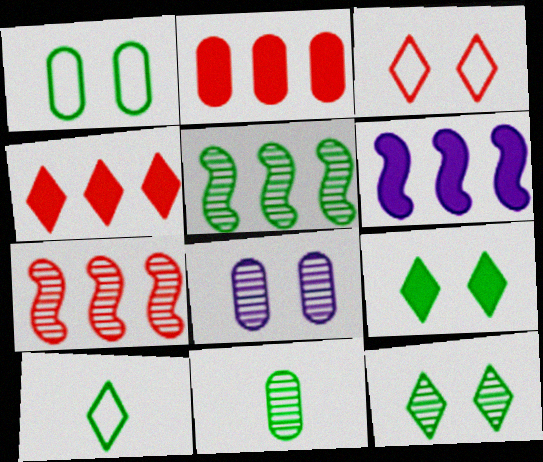[[3, 6, 11], 
[5, 11, 12]]